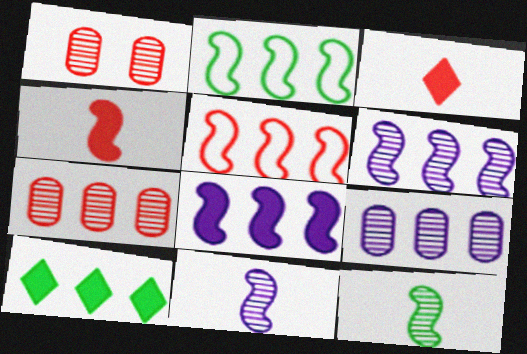[[1, 3, 5], 
[5, 9, 10]]